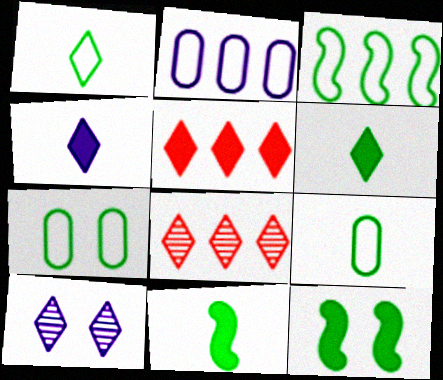[[1, 3, 7], 
[1, 5, 10]]